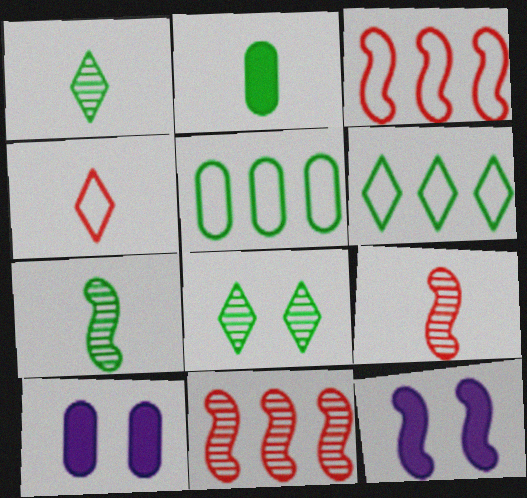[[1, 3, 10], 
[3, 7, 12], 
[6, 9, 10]]